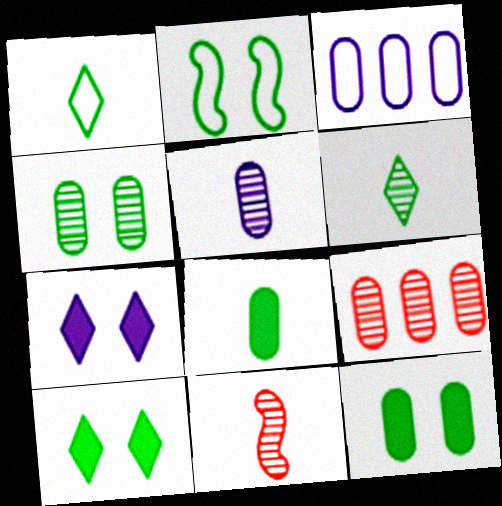[[2, 4, 10], 
[3, 10, 11], 
[4, 5, 9], 
[5, 6, 11]]